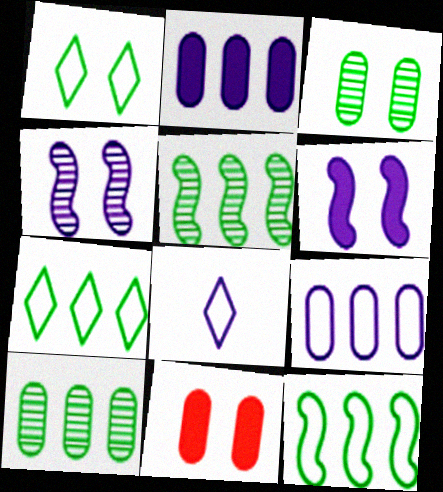[[1, 4, 11], 
[2, 4, 8], 
[5, 8, 11]]